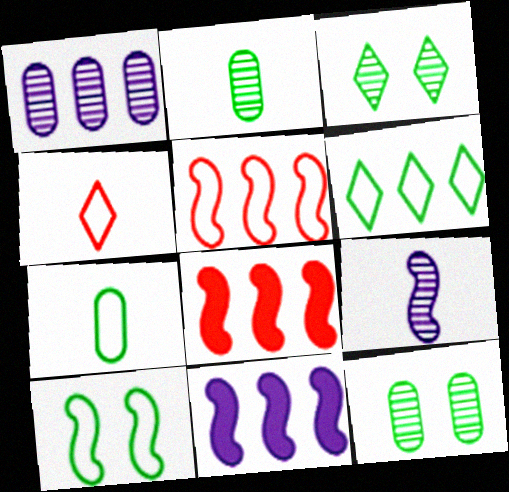[[1, 6, 8], 
[4, 11, 12], 
[6, 7, 10], 
[8, 9, 10]]